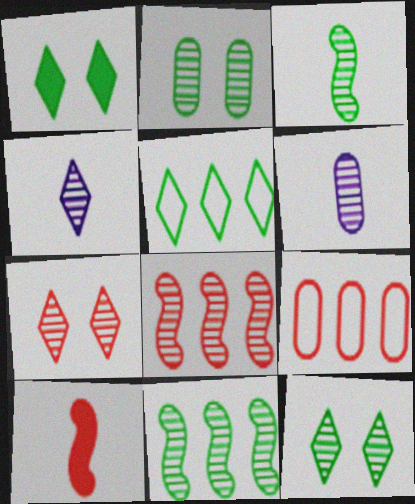[[2, 4, 8], 
[6, 7, 11], 
[6, 8, 12], 
[7, 9, 10]]